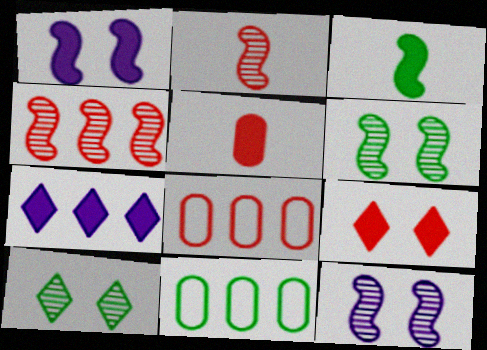[[2, 8, 9], 
[3, 10, 11], 
[4, 7, 11]]